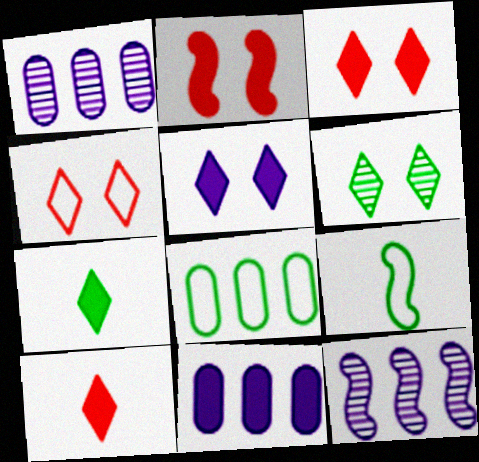[[1, 3, 9], 
[2, 7, 11], 
[2, 9, 12], 
[4, 5, 6]]